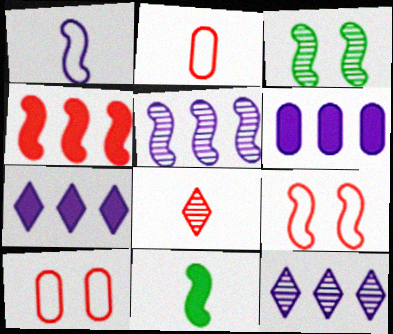[[1, 3, 4], 
[2, 3, 7], 
[4, 8, 10], 
[5, 9, 11], 
[10, 11, 12]]